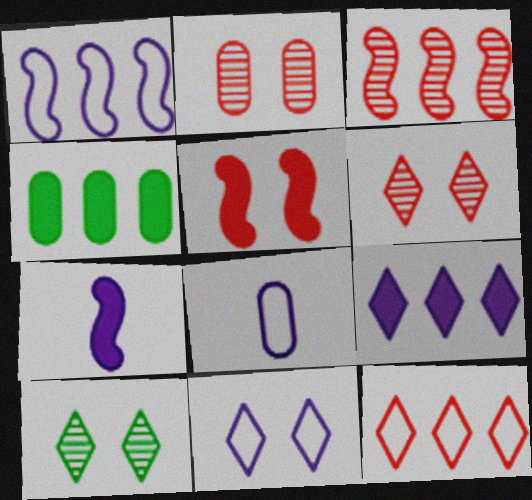[[1, 8, 11], 
[2, 4, 8]]